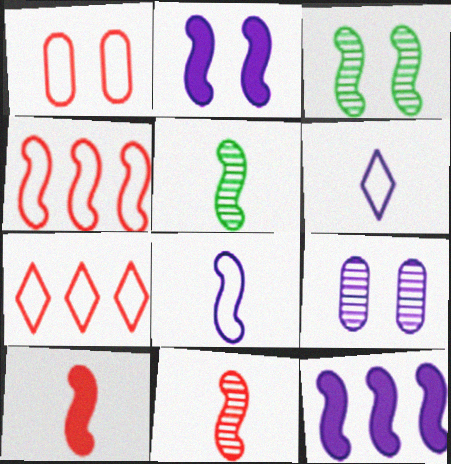[[2, 4, 5], 
[5, 8, 10], 
[6, 9, 12]]